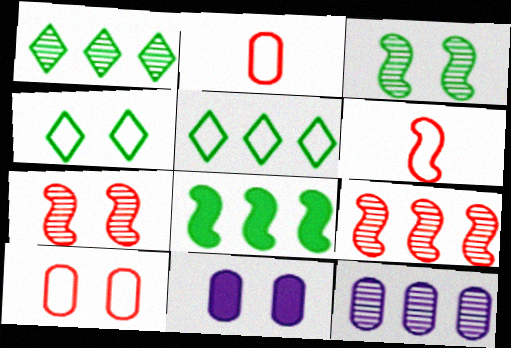[[1, 6, 11], 
[1, 9, 12], 
[4, 7, 11]]